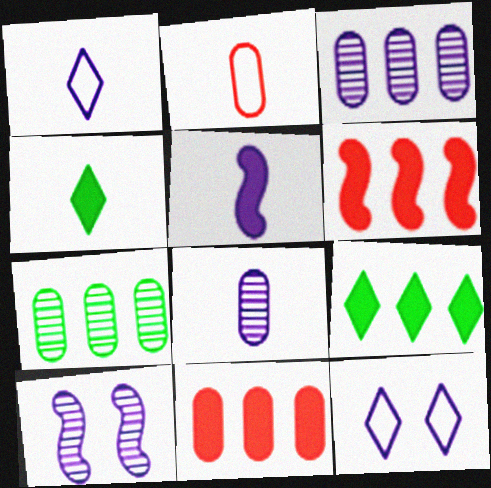[[1, 5, 8], 
[2, 9, 10], 
[3, 5, 12]]